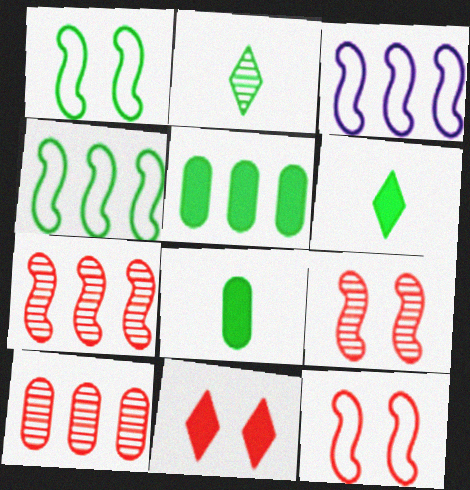[[1, 2, 5]]